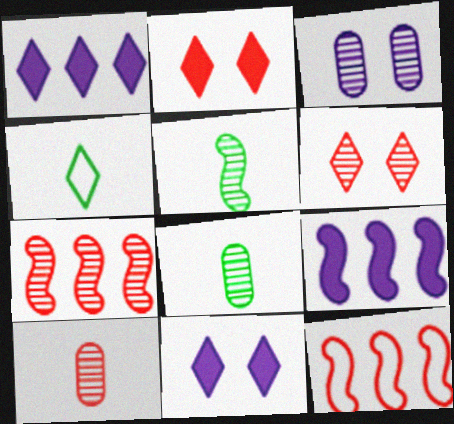[[1, 4, 6], 
[2, 10, 12], 
[6, 7, 10], 
[8, 11, 12]]